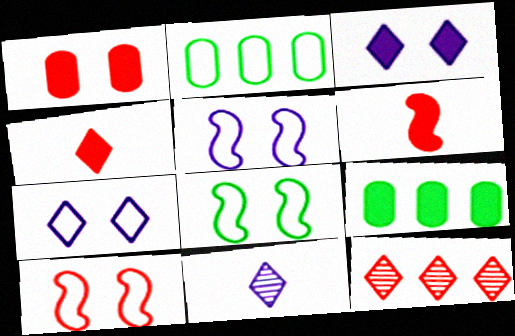[[3, 6, 9], 
[5, 8, 10], 
[9, 10, 11]]